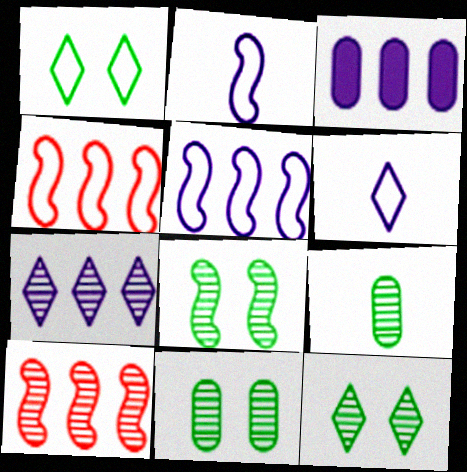[[3, 5, 7], 
[8, 11, 12]]